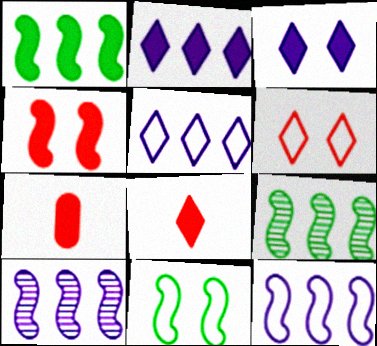[[1, 3, 7]]